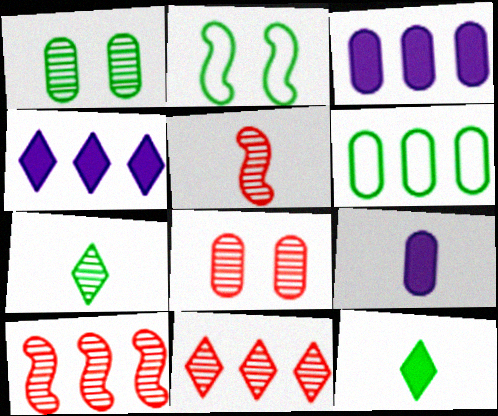[[2, 9, 11], 
[4, 6, 10], 
[5, 8, 11], 
[6, 8, 9]]